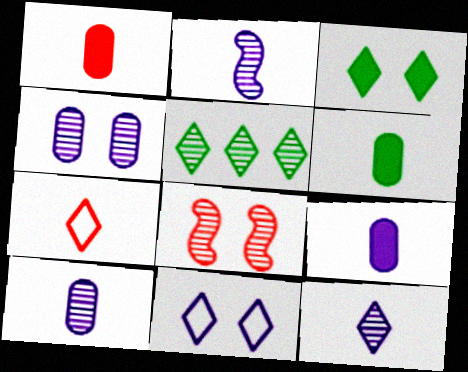[[1, 6, 9], 
[2, 6, 7], 
[2, 10, 12], 
[5, 8, 10]]